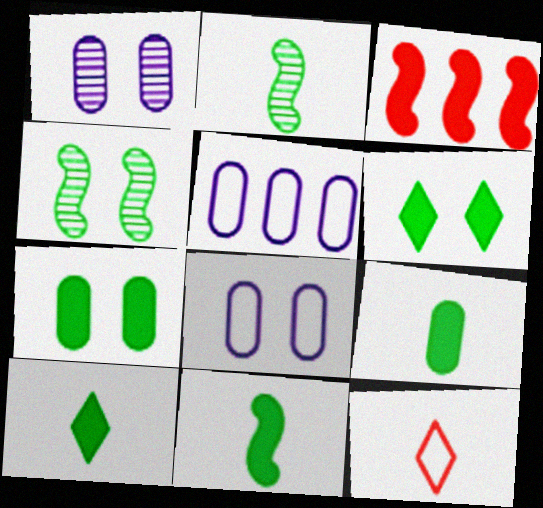[[9, 10, 11]]